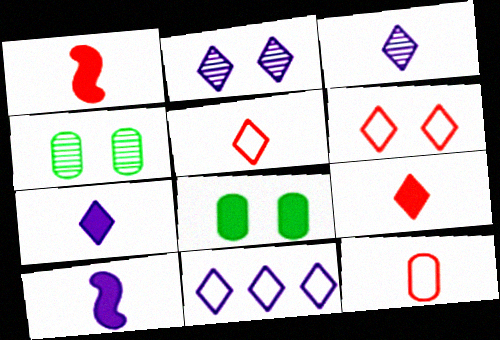[[1, 4, 11], 
[2, 7, 11]]